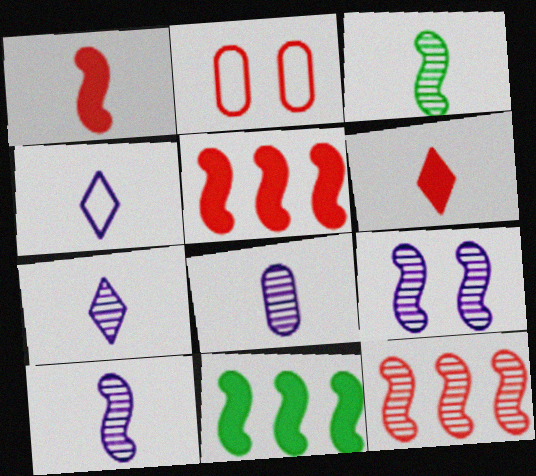[[2, 6, 12], 
[2, 7, 11], 
[3, 9, 12], 
[7, 8, 10]]